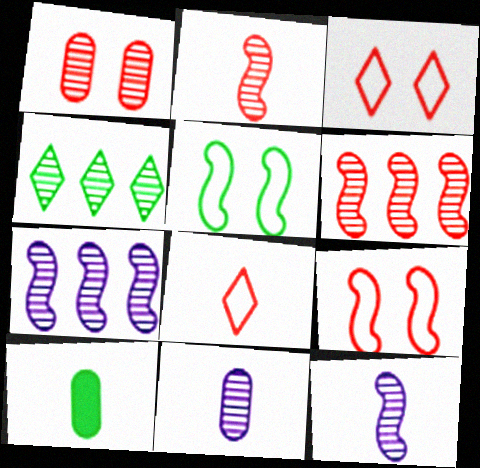[[1, 4, 12], 
[3, 7, 10], 
[4, 5, 10], 
[8, 10, 12]]